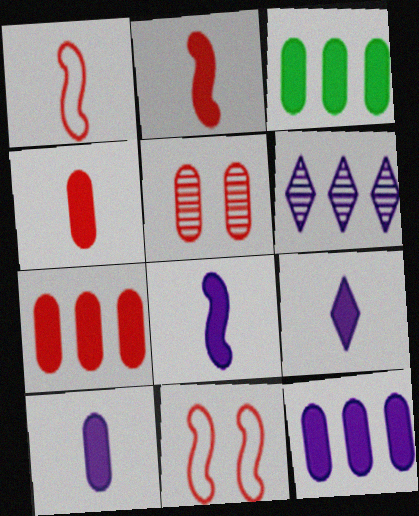[[3, 7, 12], 
[8, 9, 10]]